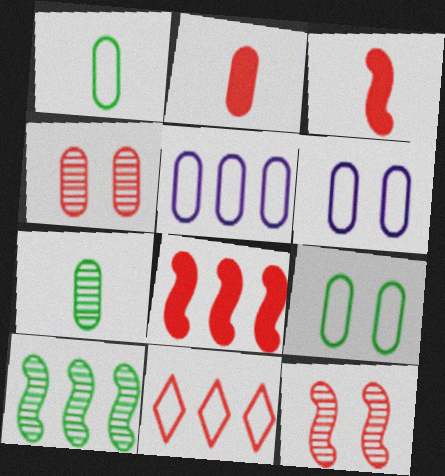[[2, 11, 12], 
[3, 4, 11]]